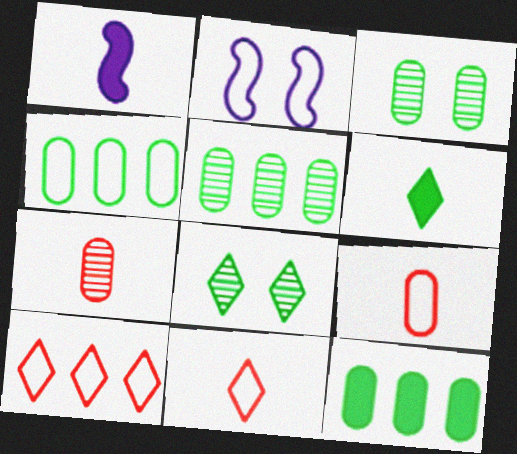[[1, 3, 10], 
[2, 4, 11], 
[4, 5, 12]]